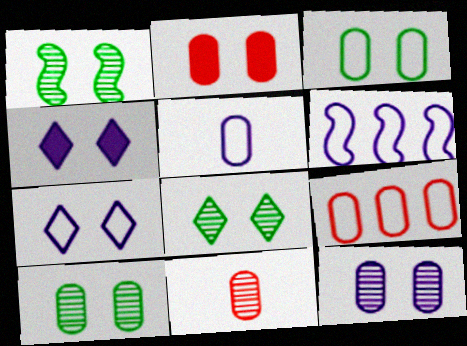[[1, 2, 7], 
[1, 8, 10], 
[2, 3, 12], 
[2, 9, 11], 
[3, 5, 9], 
[5, 6, 7]]